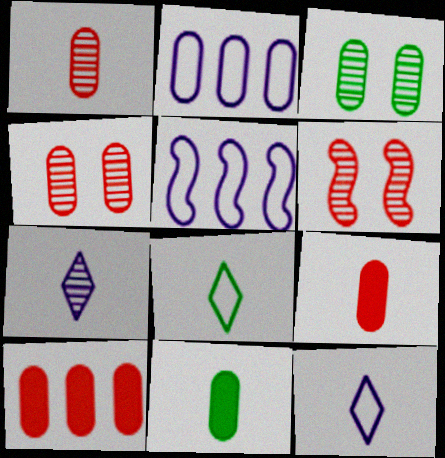[[2, 3, 9], 
[2, 4, 11]]